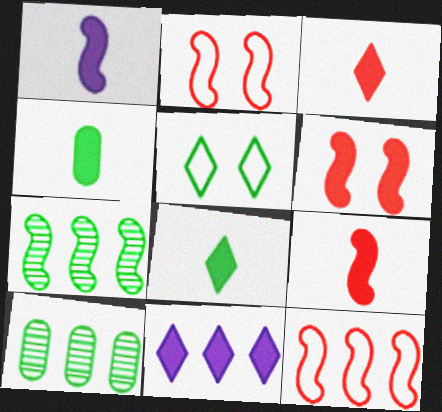[[1, 2, 7], 
[1, 3, 4], 
[4, 5, 7], 
[4, 6, 11], 
[10, 11, 12]]